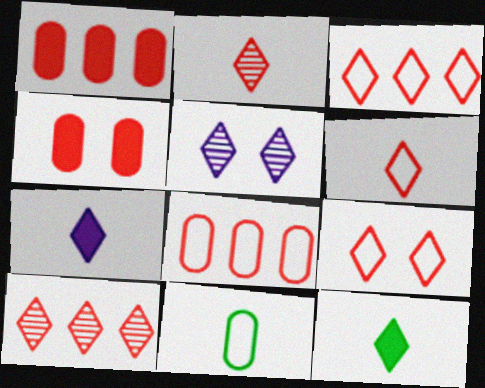[[3, 5, 12], 
[3, 6, 9]]